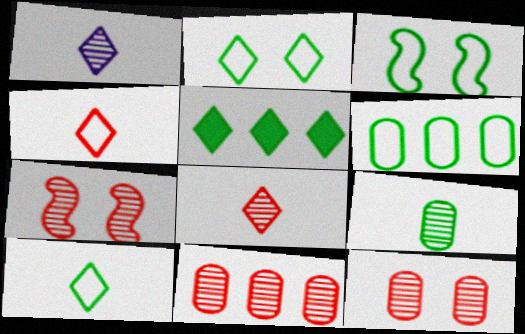[[3, 5, 9], 
[3, 6, 10], 
[7, 8, 11]]